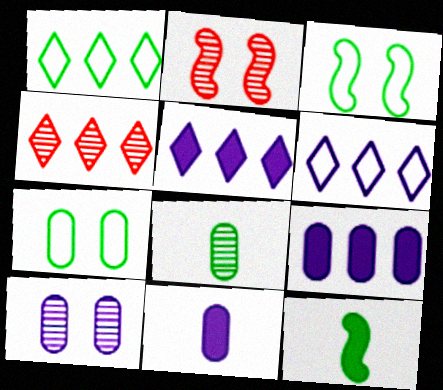[[1, 2, 11], 
[1, 4, 5], 
[3, 4, 11]]